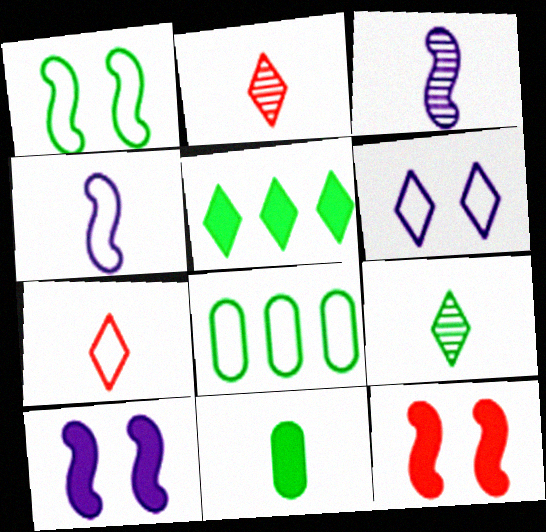[[2, 4, 11], 
[2, 5, 6], 
[2, 8, 10], 
[3, 7, 11]]